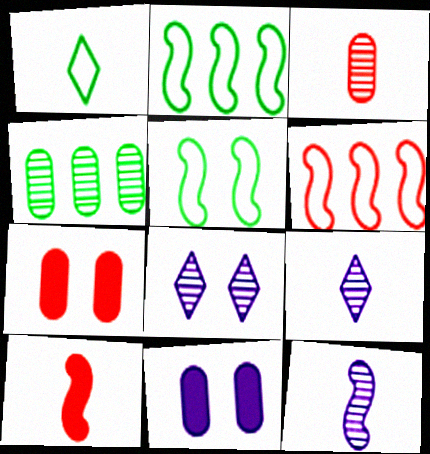[[2, 7, 9], 
[5, 7, 8]]